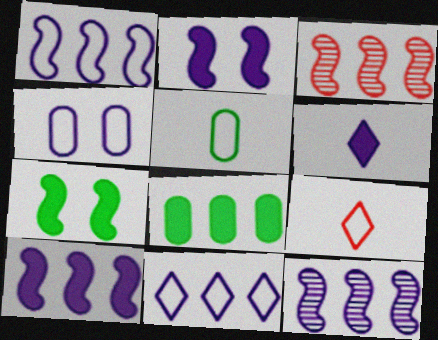[[1, 10, 12], 
[3, 8, 11], 
[4, 6, 12]]